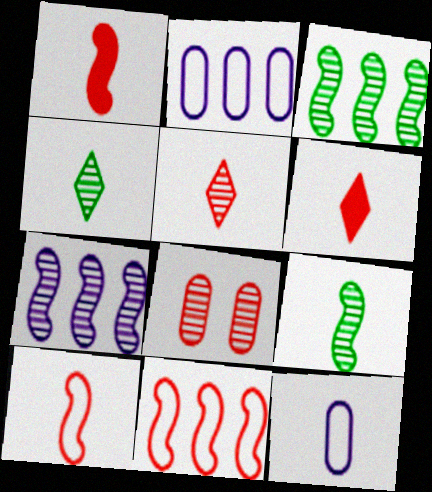[[1, 4, 12], 
[4, 7, 8], 
[6, 8, 11], 
[6, 9, 12]]